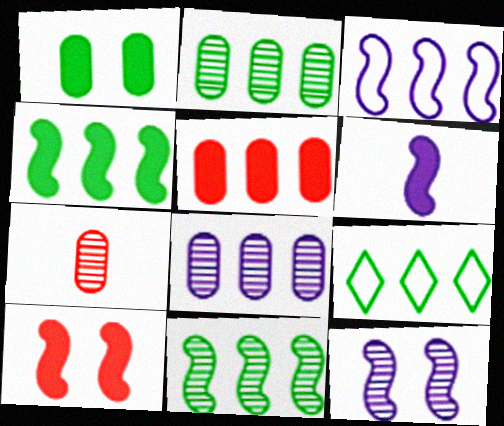[[2, 4, 9], 
[3, 6, 12], 
[4, 6, 10]]